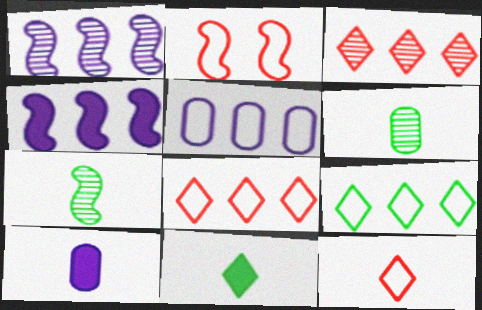[[2, 4, 7], 
[7, 10, 12]]